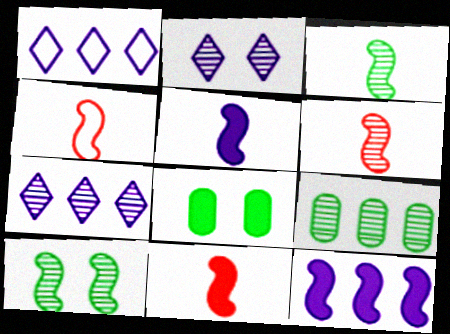[[1, 6, 8], 
[2, 6, 9], 
[3, 4, 5], 
[4, 6, 11], 
[4, 7, 8], 
[4, 10, 12]]